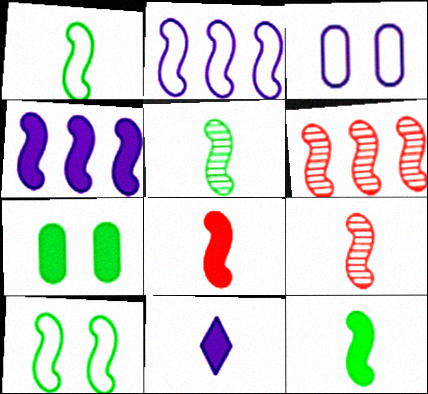[[1, 5, 12], 
[4, 9, 10]]